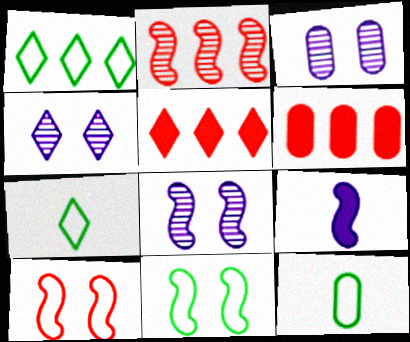[[1, 11, 12], 
[2, 9, 11], 
[3, 4, 8], 
[3, 6, 12], 
[4, 5, 7], 
[5, 8, 12], 
[6, 7, 8]]